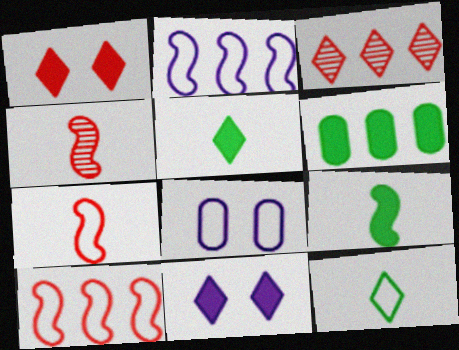[[2, 3, 6], 
[3, 8, 9], 
[3, 11, 12], 
[8, 10, 12]]